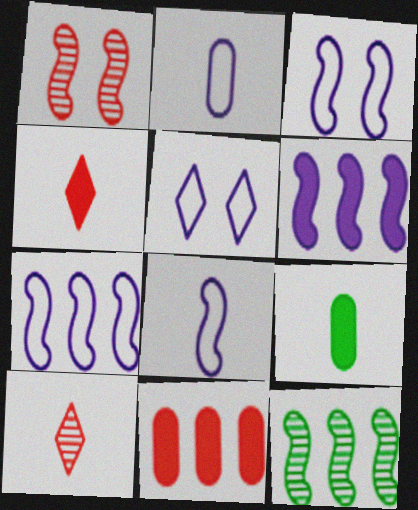[[2, 5, 7], 
[3, 7, 8], 
[8, 9, 10]]